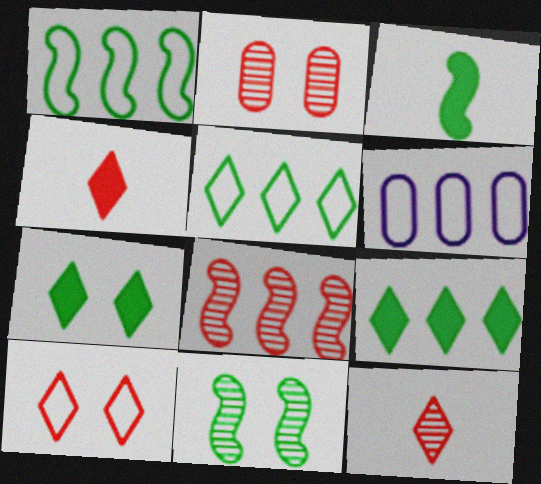[[1, 3, 11], 
[2, 8, 12], 
[4, 6, 11], 
[6, 8, 9]]